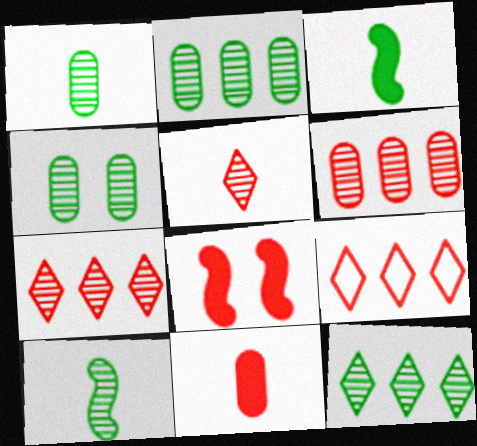[[1, 2, 4], 
[4, 10, 12]]